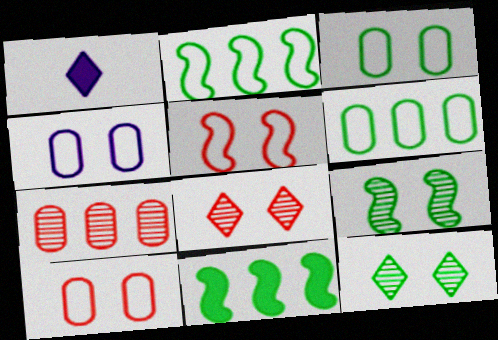[[3, 4, 10]]